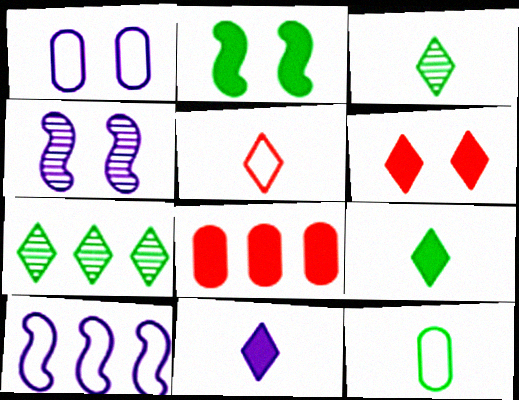[[2, 7, 12], 
[2, 8, 11], 
[3, 5, 11], 
[7, 8, 10]]